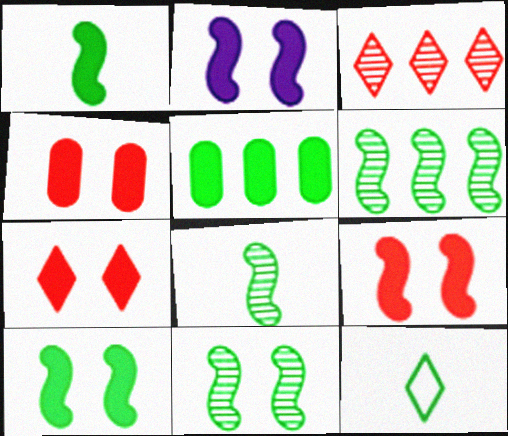[[2, 9, 10], 
[4, 7, 9], 
[5, 11, 12], 
[6, 8, 11]]